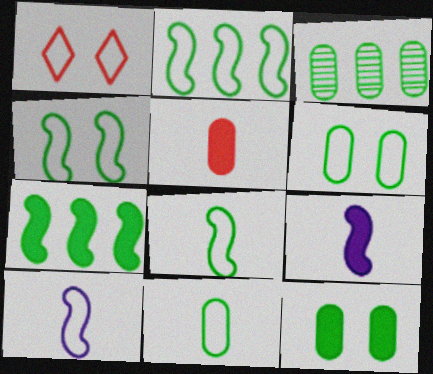[[1, 3, 9], 
[2, 4, 8], 
[3, 11, 12]]